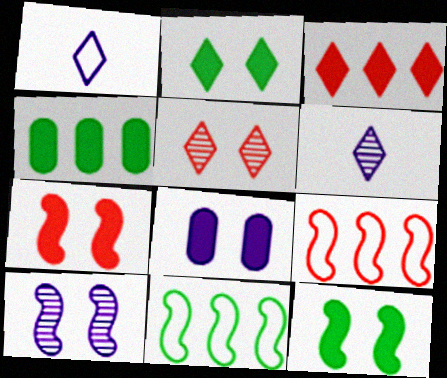[[2, 7, 8]]